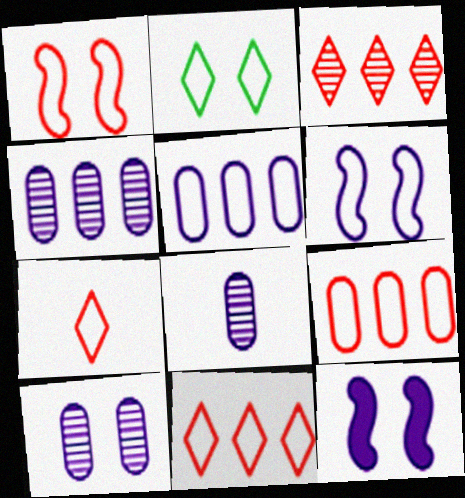[[1, 7, 9], 
[4, 8, 10]]